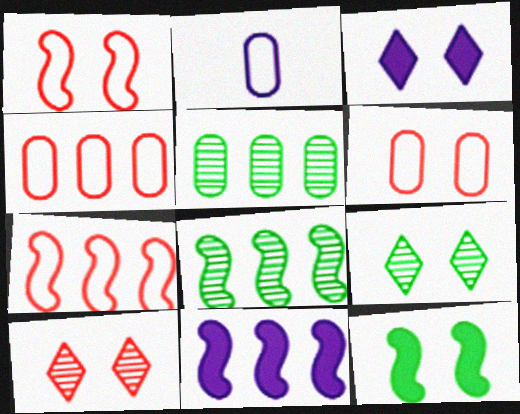[[7, 8, 11]]